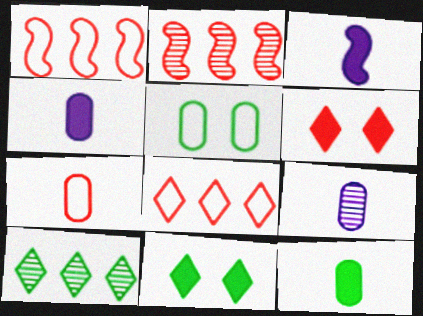[[1, 9, 11], 
[2, 6, 7], 
[7, 9, 12]]